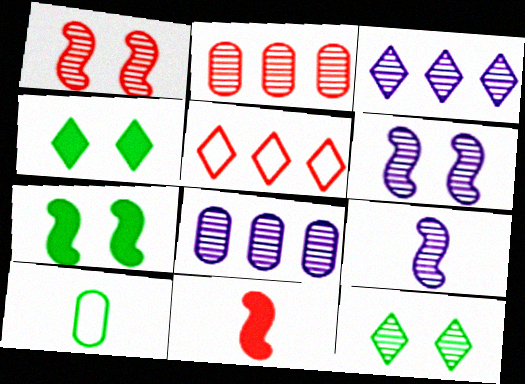[[2, 9, 12]]